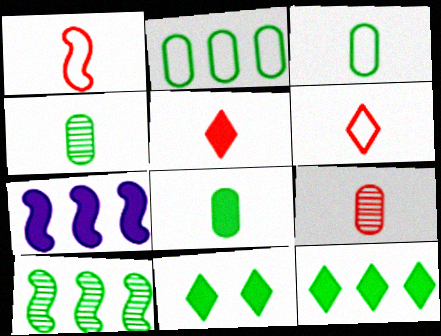[[1, 5, 9], 
[2, 10, 12], 
[3, 4, 8], 
[3, 10, 11]]